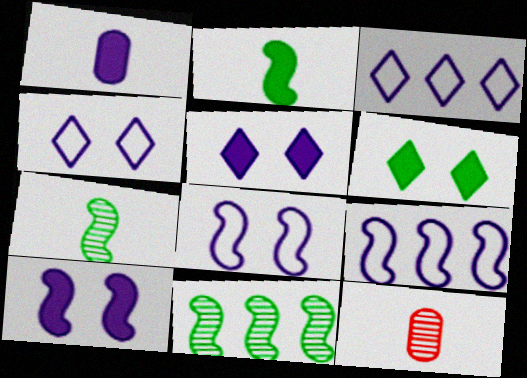[[6, 9, 12]]